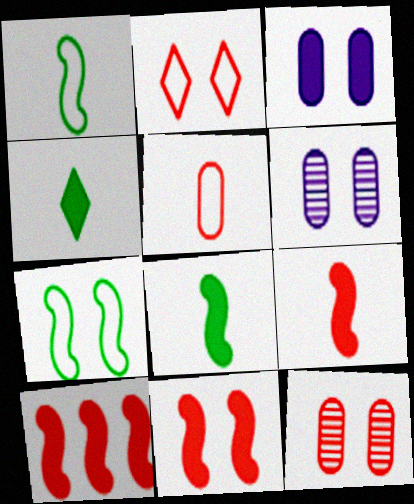[[2, 11, 12], 
[3, 4, 10], 
[9, 10, 11]]